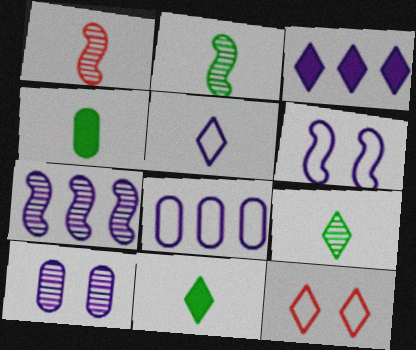[[1, 4, 5], 
[3, 7, 8], 
[3, 9, 12], 
[4, 7, 12], 
[5, 6, 8]]